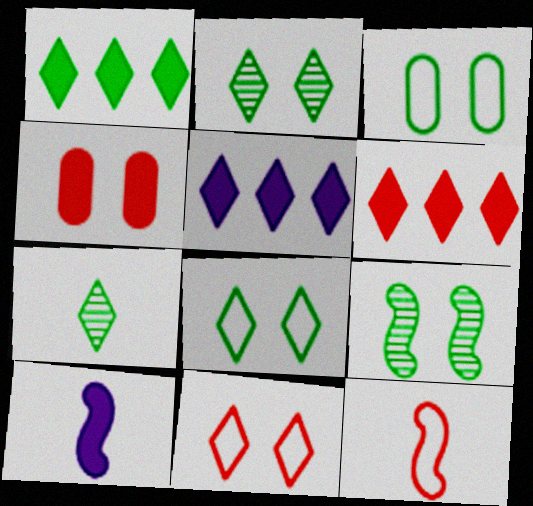[[1, 4, 10], 
[1, 5, 6], 
[1, 7, 8], 
[5, 7, 11]]